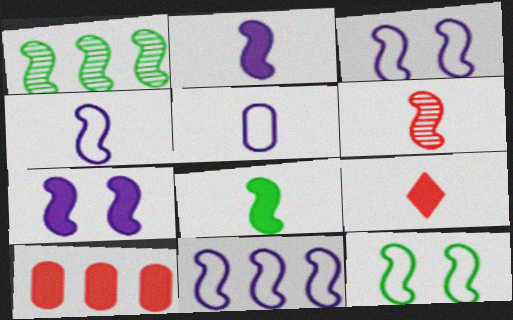[[1, 8, 12], 
[3, 4, 11], 
[4, 6, 8]]